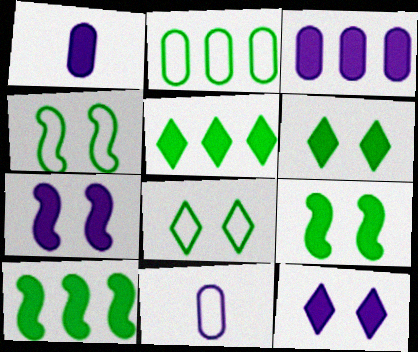[]